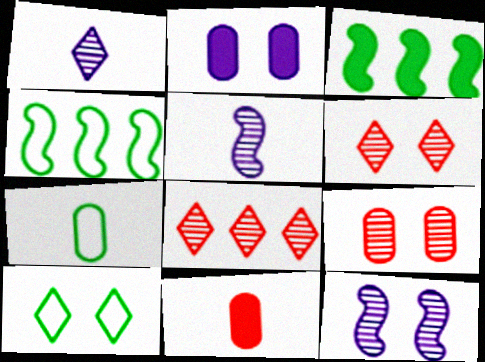[[4, 7, 10]]